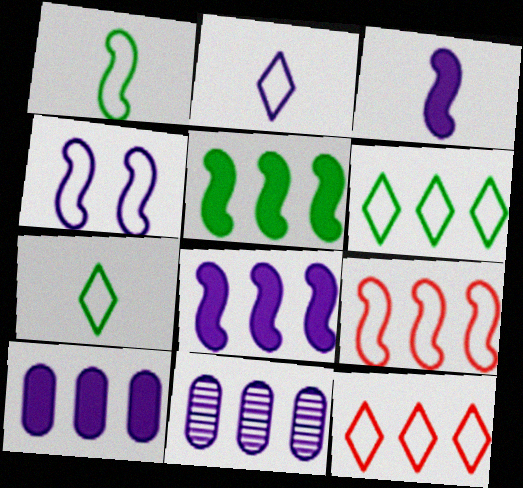[[1, 4, 9], 
[5, 11, 12]]